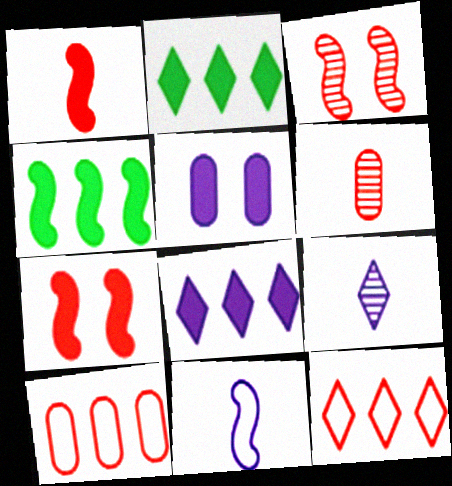[[1, 2, 5], 
[3, 4, 11], 
[6, 7, 12]]